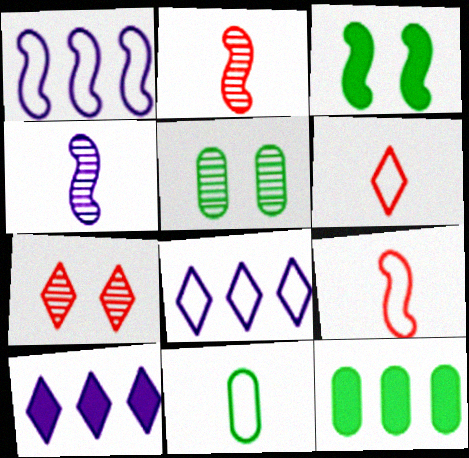[[1, 2, 3], 
[5, 9, 10], 
[5, 11, 12]]